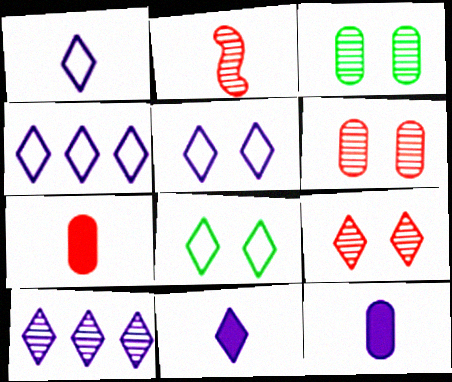[[1, 4, 5], 
[2, 3, 10], 
[5, 10, 11]]